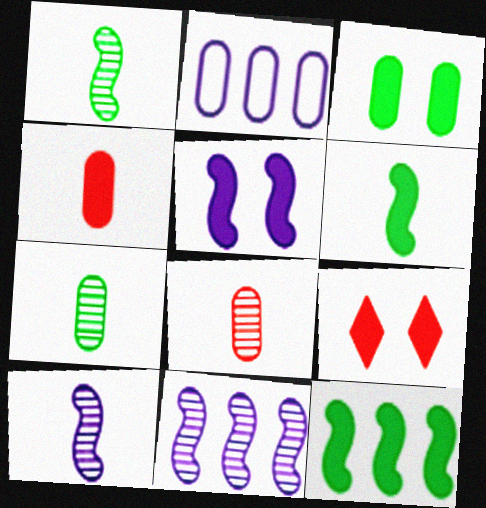[[1, 2, 9], 
[2, 3, 8], 
[3, 5, 9]]